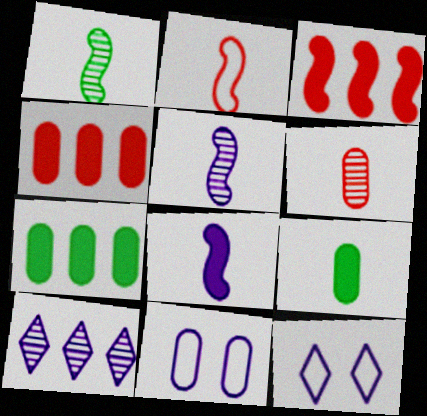[[1, 2, 8], 
[1, 4, 12], 
[6, 7, 11], 
[8, 10, 11]]